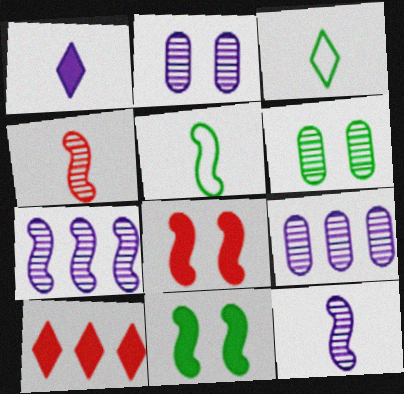[[2, 5, 10], 
[3, 8, 9], 
[5, 7, 8]]